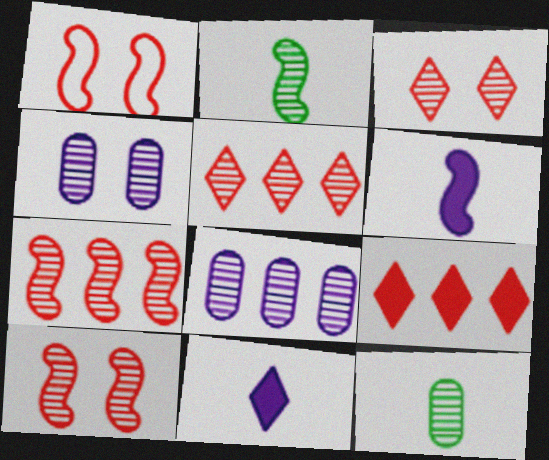[[2, 3, 8], 
[2, 4, 5]]